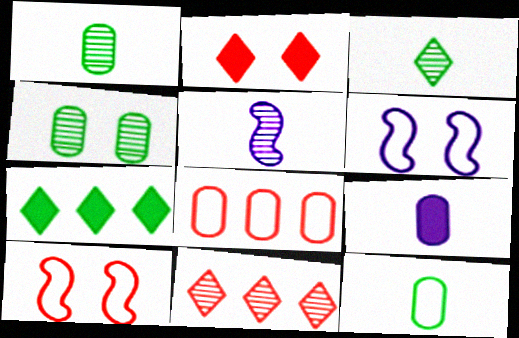[[2, 4, 6], 
[4, 5, 11], 
[4, 8, 9]]